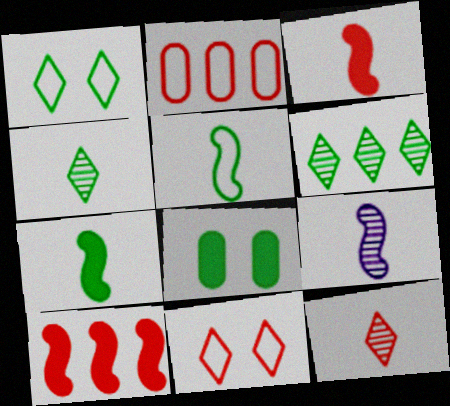[[3, 5, 9], 
[5, 6, 8]]